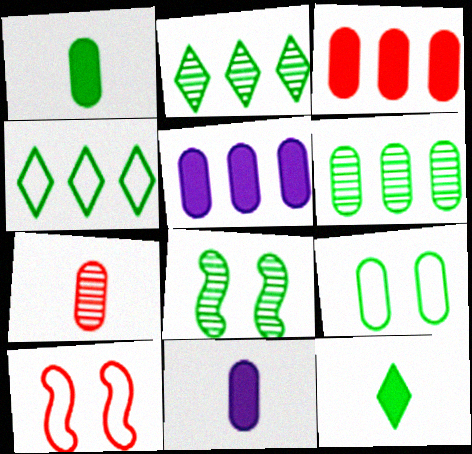[[1, 4, 8], 
[1, 6, 9], 
[2, 10, 11], 
[5, 7, 9]]